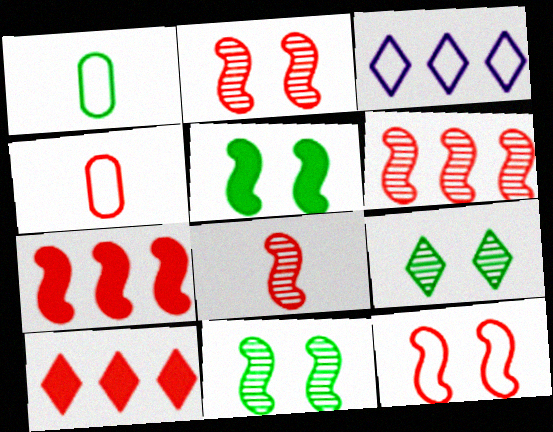[[1, 3, 12], 
[2, 4, 10], 
[2, 6, 8], 
[7, 8, 12]]